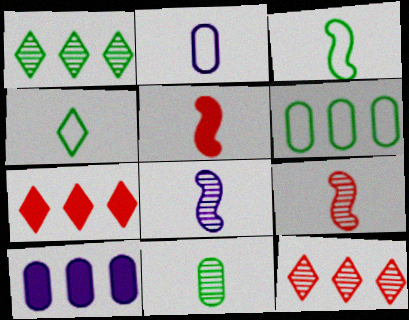[[3, 5, 8]]